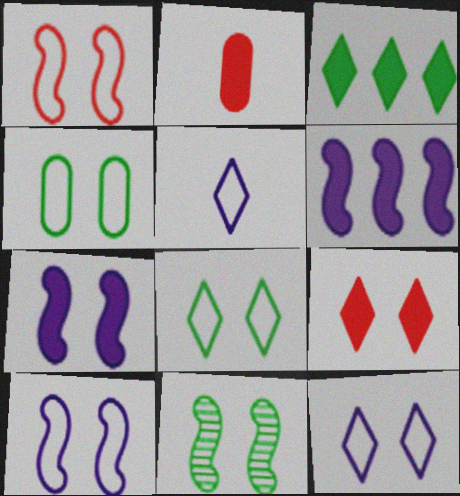[[1, 4, 12], 
[1, 7, 11], 
[2, 3, 7]]